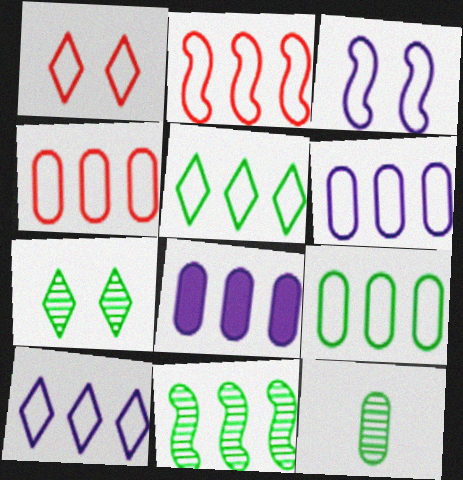[[2, 5, 6], 
[2, 9, 10], 
[4, 6, 9], 
[7, 11, 12]]